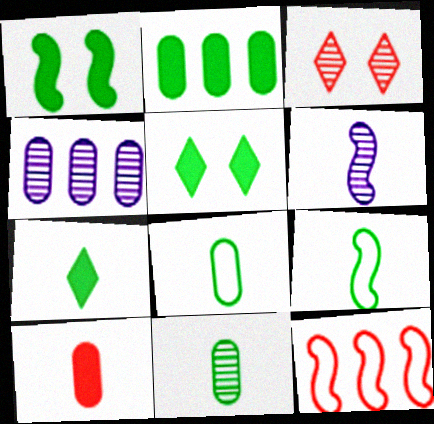[[1, 2, 7], 
[1, 6, 12], 
[3, 10, 12], 
[7, 9, 11]]